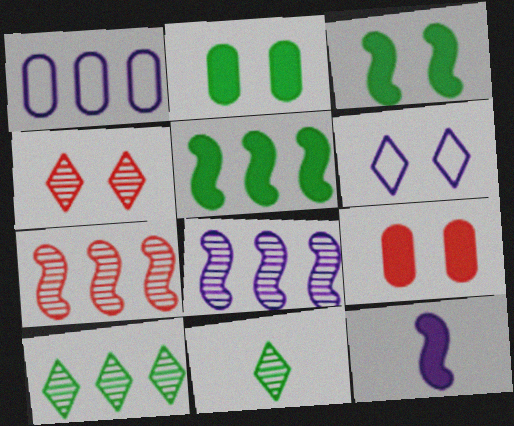[]